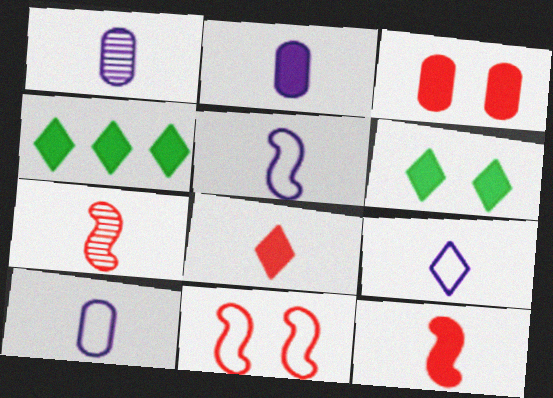[[1, 2, 10], 
[1, 4, 11], 
[5, 9, 10]]